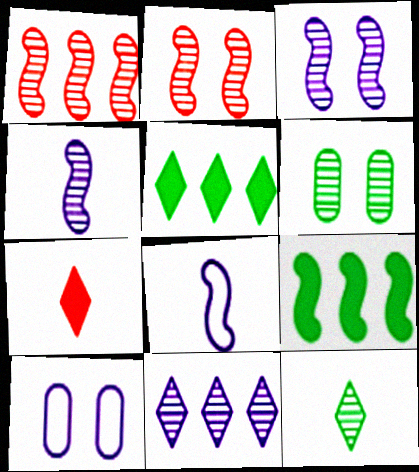[[2, 8, 9]]